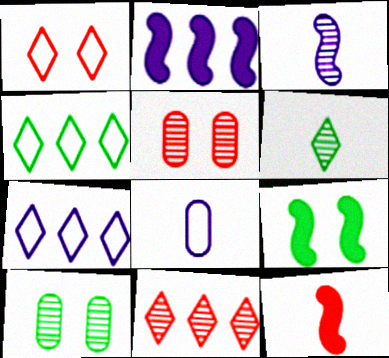[[2, 9, 12], 
[3, 10, 11], 
[6, 8, 12], 
[7, 10, 12], 
[8, 9, 11]]